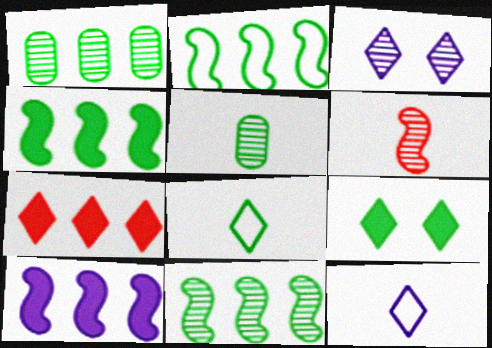[[1, 3, 6], 
[2, 4, 11], 
[2, 5, 9], 
[3, 7, 8]]